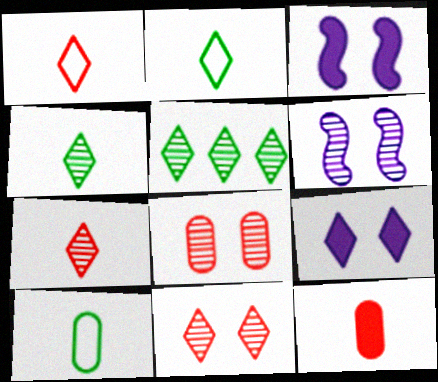[[1, 5, 9]]